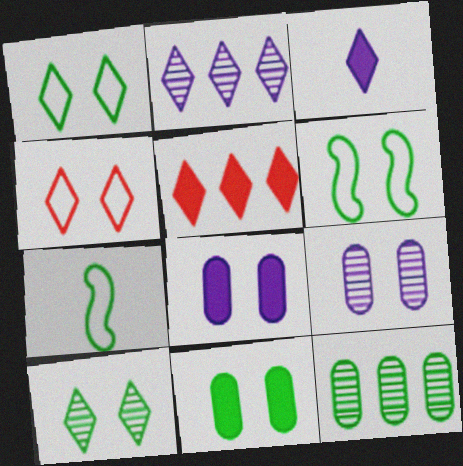[[5, 7, 9], 
[6, 10, 11]]